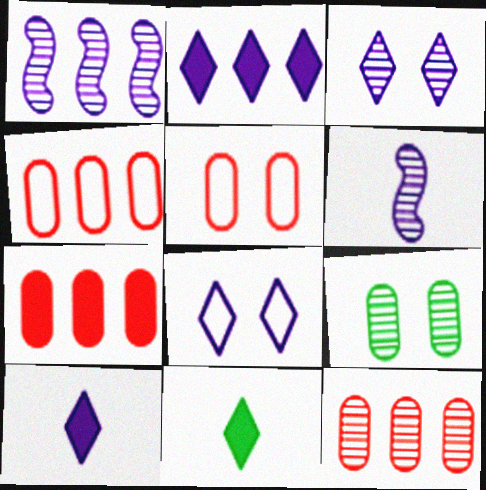[[1, 5, 11], 
[4, 7, 12]]